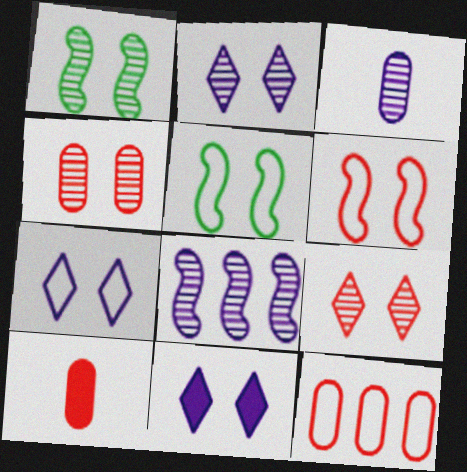[[1, 2, 4], 
[2, 3, 8], 
[2, 7, 11], 
[4, 5, 11], 
[4, 10, 12]]